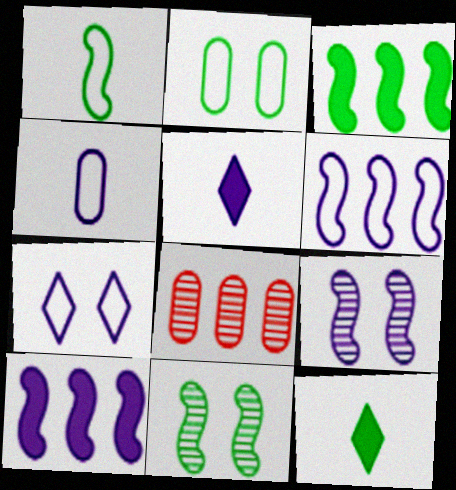[[1, 3, 11], 
[4, 6, 7]]